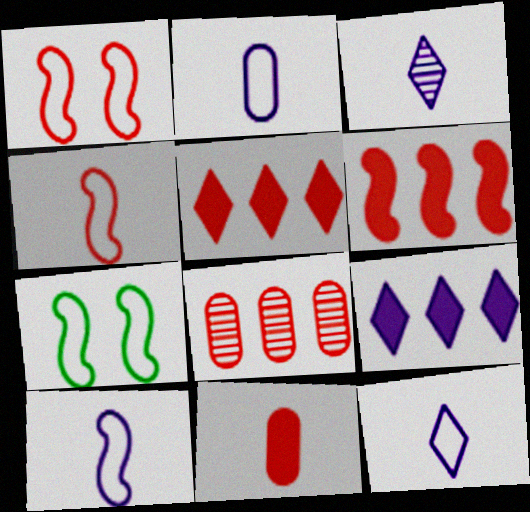[[2, 10, 12]]